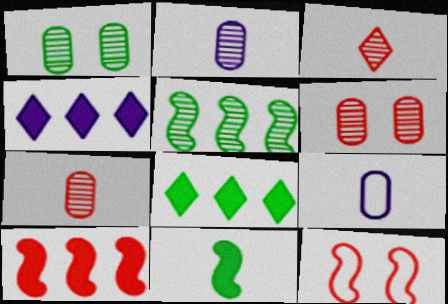[[2, 8, 12], 
[3, 9, 11]]